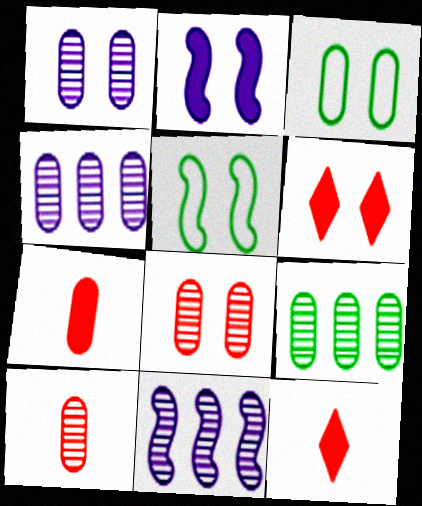[[1, 5, 6], 
[1, 9, 10], 
[3, 4, 7], 
[3, 11, 12], 
[4, 5, 12]]